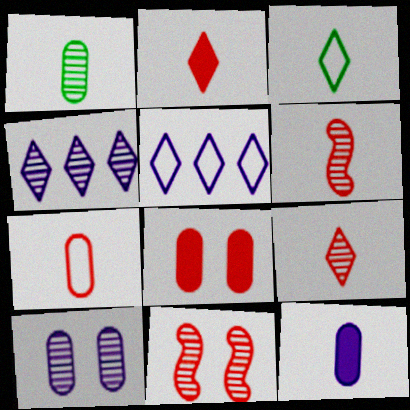[[1, 4, 11], 
[1, 7, 12], 
[2, 6, 7], 
[3, 6, 12]]